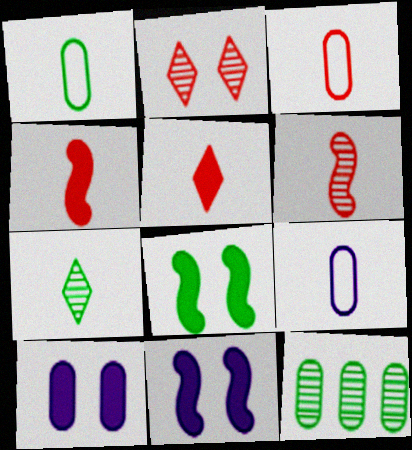[[1, 3, 9], 
[3, 5, 6], 
[3, 10, 12], 
[4, 7, 9]]